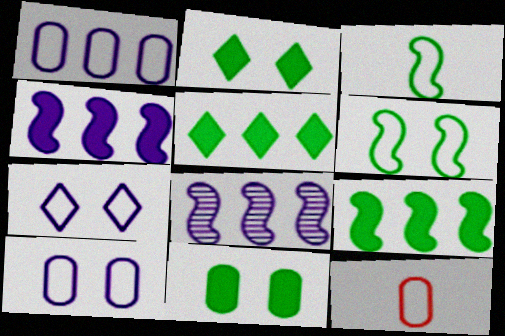[[2, 8, 12]]